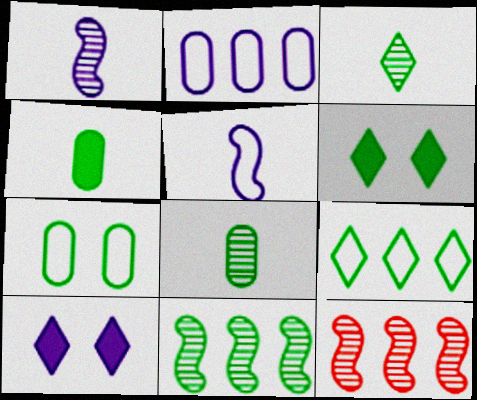[[1, 2, 10], 
[3, 6, 9]]